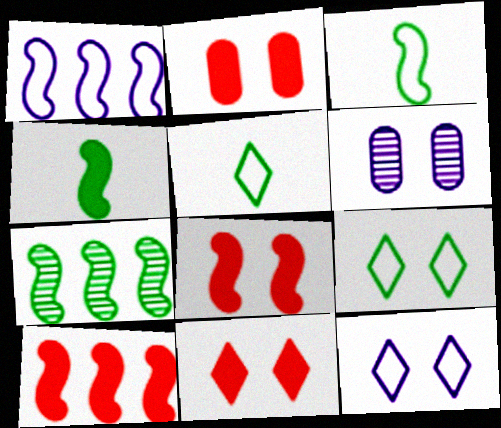[[1, 7, 10], 
[2, 8, 11], 
[5, 6, 10], 
[6, 8, 9]]